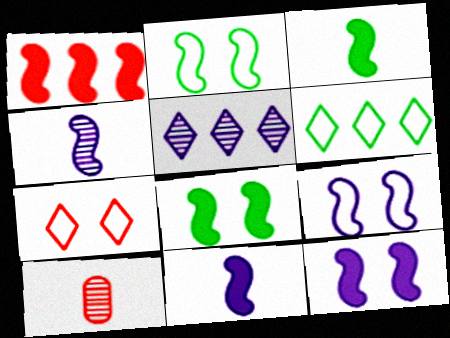[[1, 2, 4], 
[1, 3, 12], 
[1, 7, 10], 
[1, 8, 11], 
[6, 10, 12]]